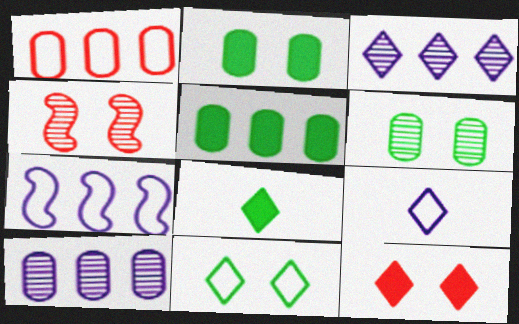[[1, 5, 10], 
[4, 5, 9]]